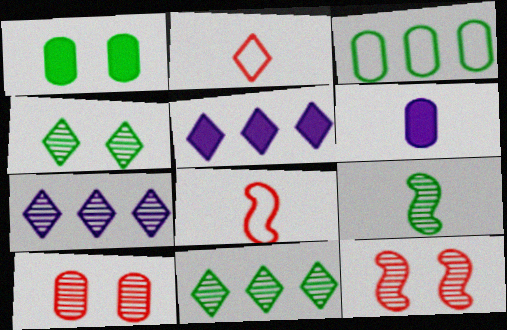[[1, 7, 8], 
[2, 4, 5], 
[2, 6, 9], 
[3, 6, 10], 
[7, 9, 10]]